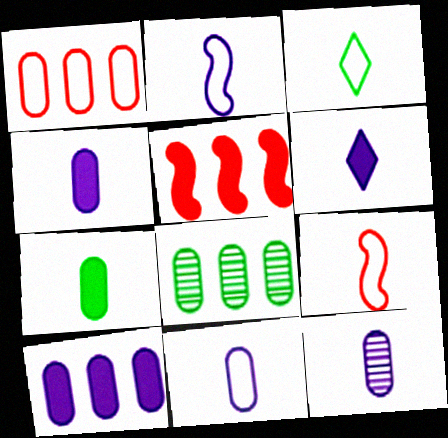[[1, 8, 10], 
[2, 6, 12], 
[3, 9, 11], 
[4, 11, 12]]